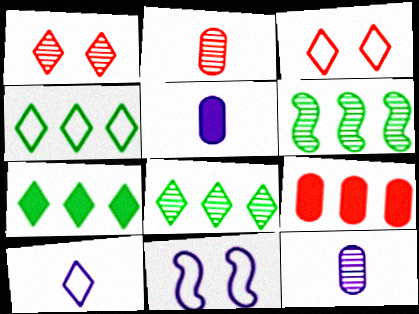[[1, 6, 12], 
[1, 7, 10], 
[2, 7, 11], 
[3, 4, 10], 
[3, 5, 6], 
[4, 7, 8]]